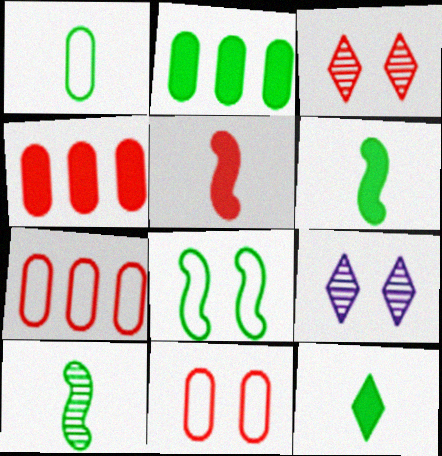[[1, 10, 12], 
[3, 5, 7], 
[6, 7, 9]]